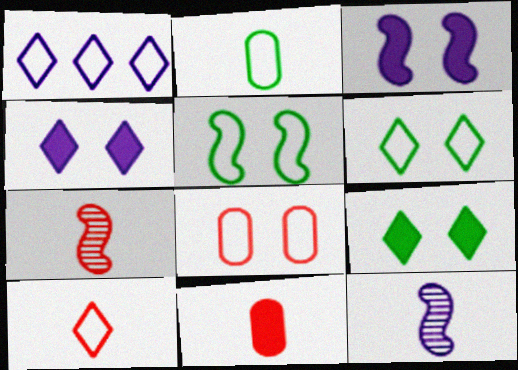[[1, 6, 10], 
[7, 10, 11]]